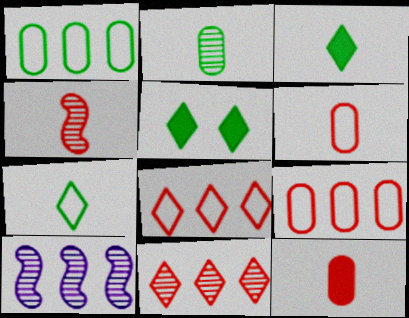[[5, 6, 10]]